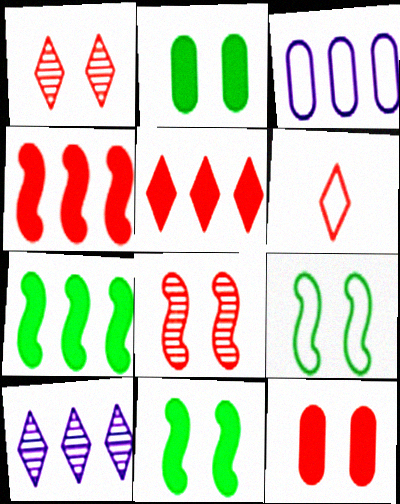[[1, 5, 6], 
[3, 6, 9]]